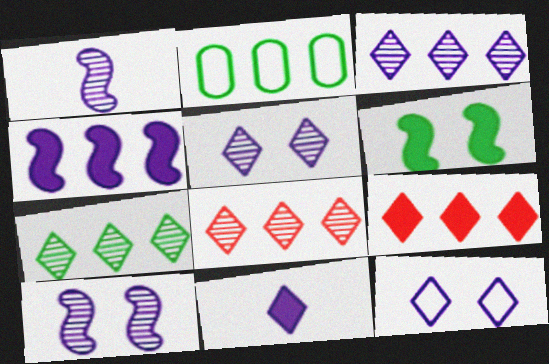[[2, 4, 8], 
[3, 7, 8], 
[3, 11, 12]]